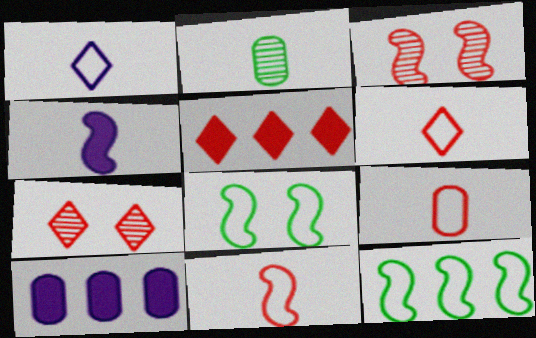[[2, 4, 6], 
[3, 4, 12], 
[3, 5, 9], 
[5, 6, 7], 
[6, 9, 11]]